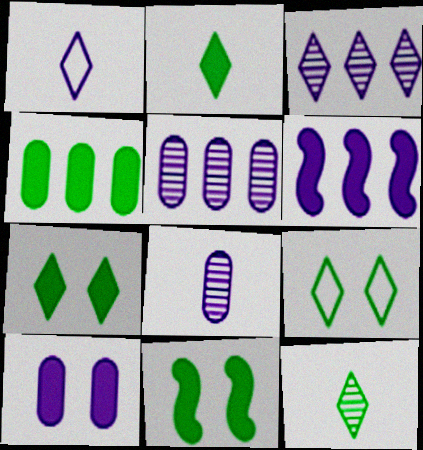[[2, 4, 11]]